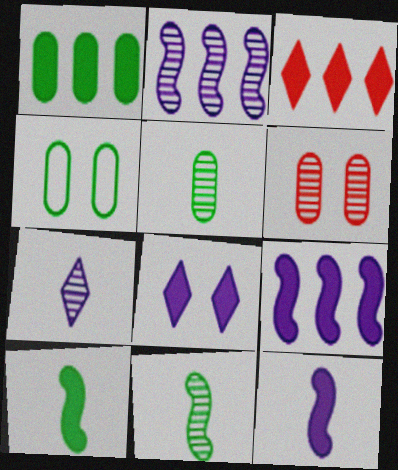[[1, 3, 9], 
[1, 4, 5]]